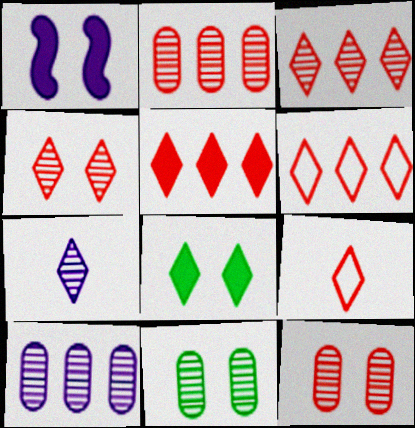[[3, 5, 6], 
[4, 5, 9], 
[6, 7, 8]]